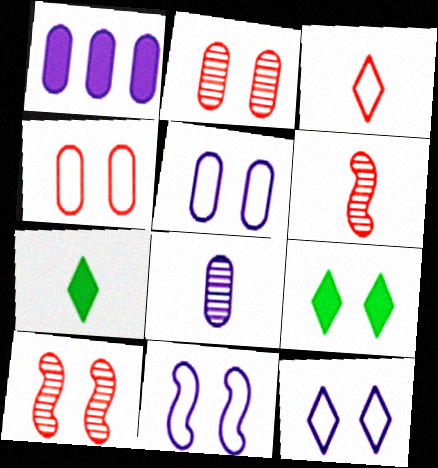[[1, 5, 8], 
[2, 9, 11], 
[5, 9, 10], 
[5, 11, 12]]